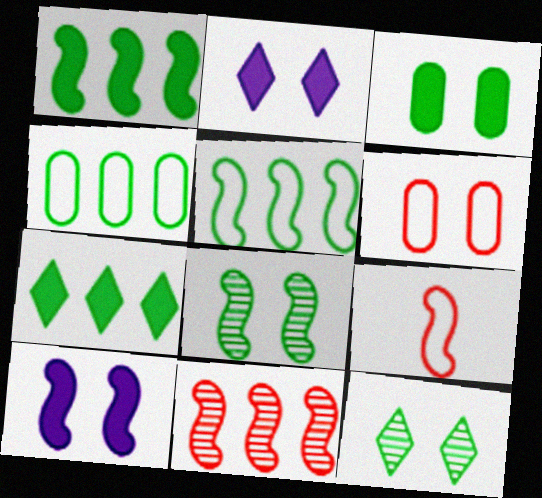[[2, 6, 8], 
[6, 10, 12]]